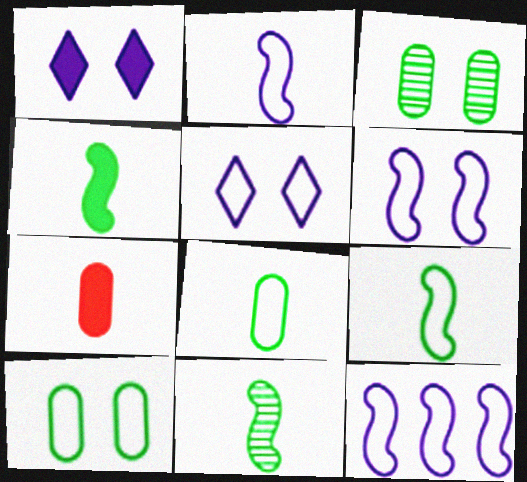[[2, 6, 12], 
[4, 9, 11]]